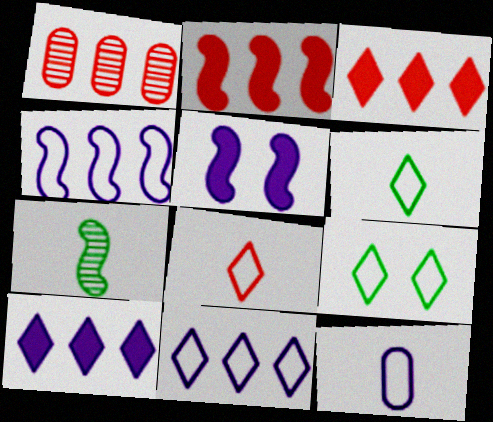[[1, 5, 6], 
[8, 9, 11]]